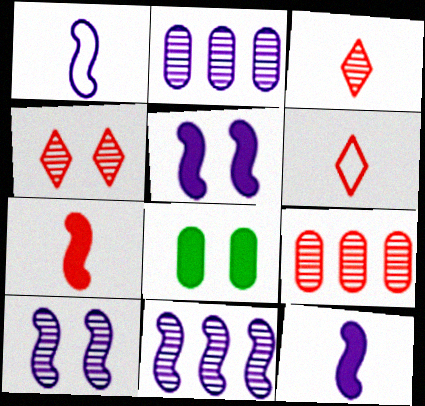[[1, 5, 11], 
[6, 8, 11]]